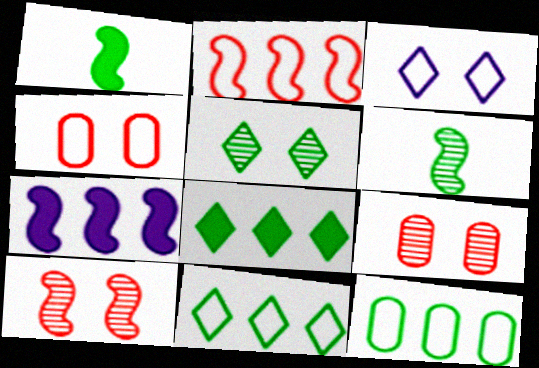[[1, 5, 12]]